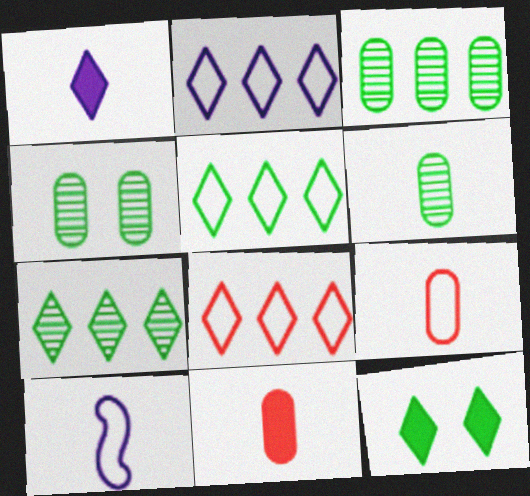[[2, 5, 8], 
[3, 4, 6]]